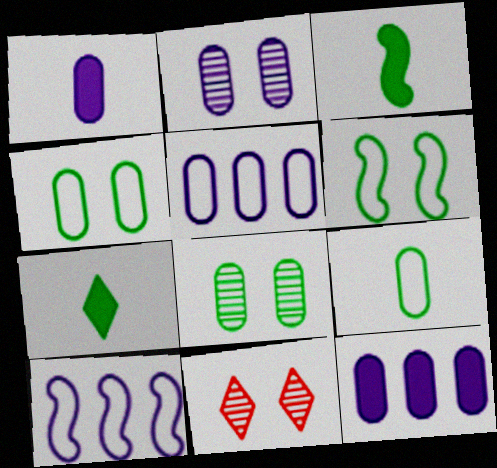[[1, 2, 5], 
[3, 5, 11]]